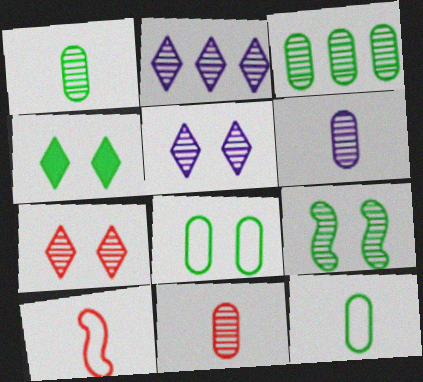[[1, 6, 11], 
[2, 9, 11], 
[4, 8, 9]]